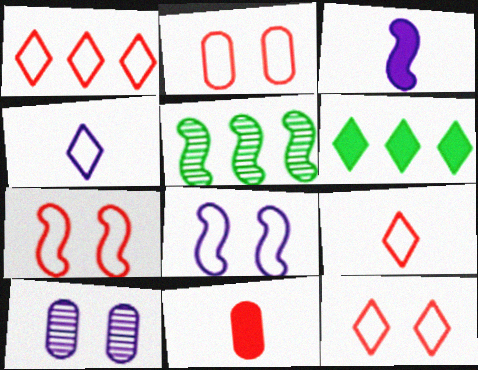[[1, 9, 12], 
[2, 7, 12], 
[3, 5, 7]]